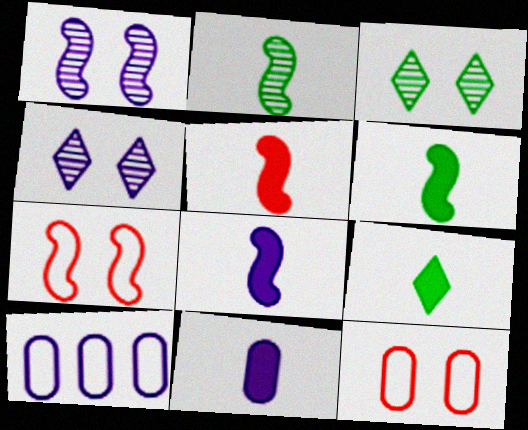[[3, 5, 10], 
[4, 8, 10], 
[5, 6, 8], 
[5, 9, 11]]